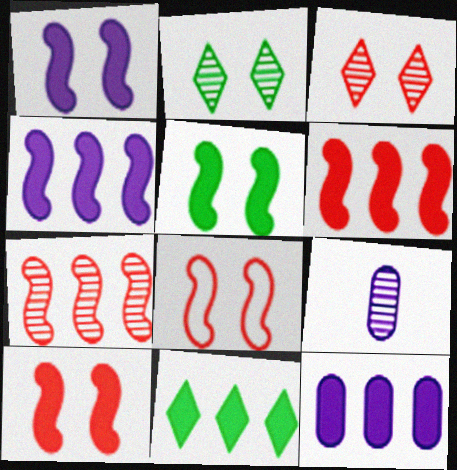[[1, 5, 10], 
[2, 7, 9], 
[6, 11, 12], 
[8, 9, 11]]